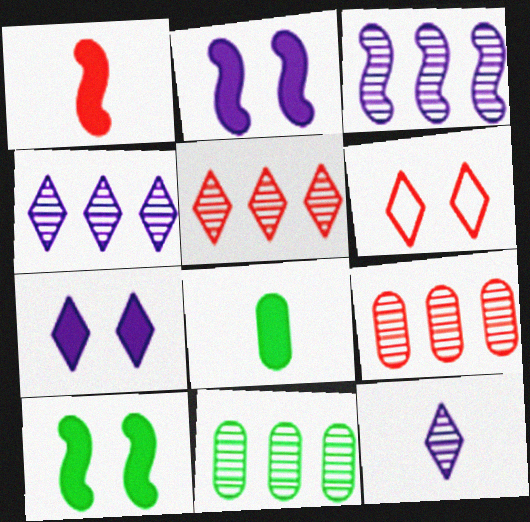[[1, 6, 9], 
[3, 5, 11], 
[3, 6, 8]]